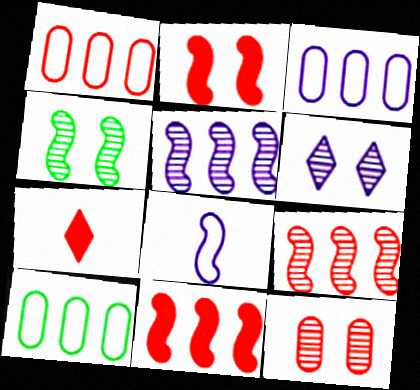[[1, 3, 10], 
[3, 4, 7], 
[4, 6, 12], 
[4, 8, 11]]